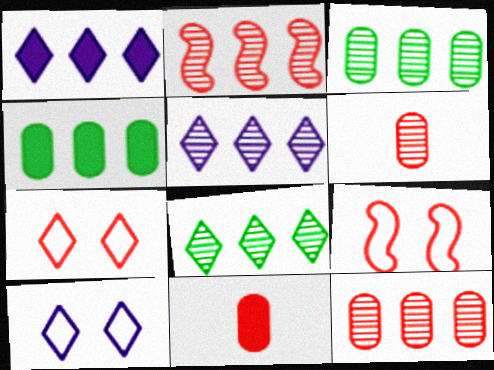[[2, 3, 5], 
[2, 7, 11]]